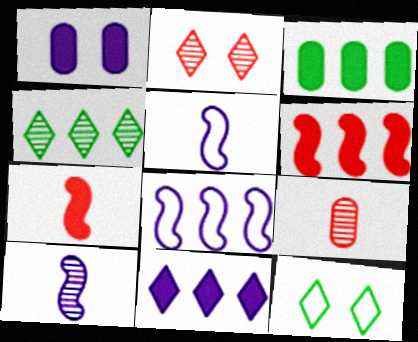[[2, 3, 5], 
[3, 6, 11]]